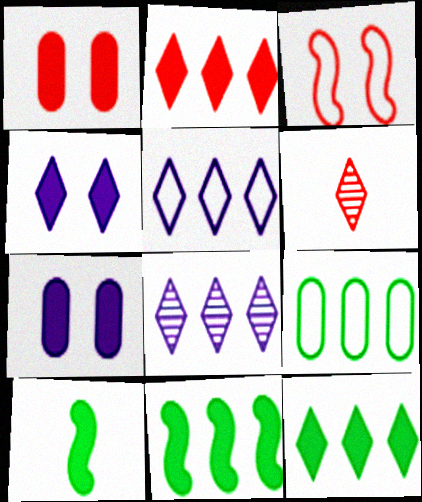[[2, 7, 10]]